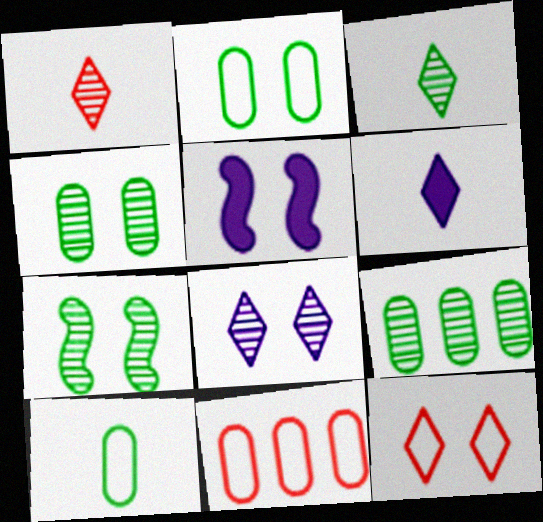[[3, 5, 11], 
[3, 7, 9], 
[4, 5, 12], 
[6, 7, 11]]